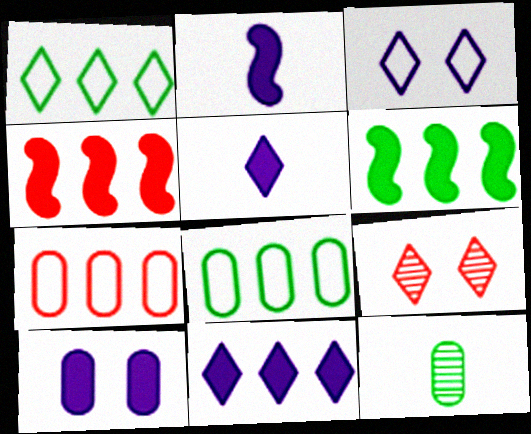[[1, 5, 9], 
[2, 8, 9], 
[2, 10, 11], 
[3, 4, 12], 
[7, 10, 12]]